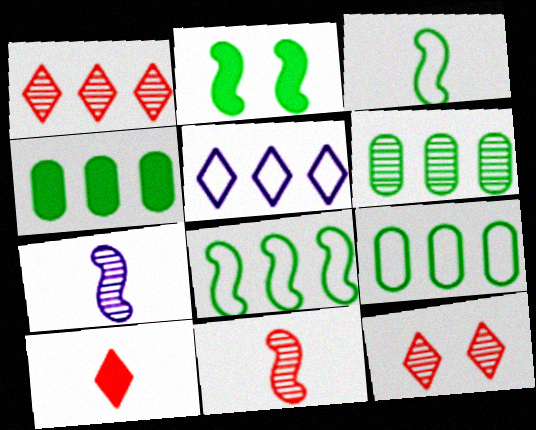[[4, 6, 9], 
[6, 7, 12]]